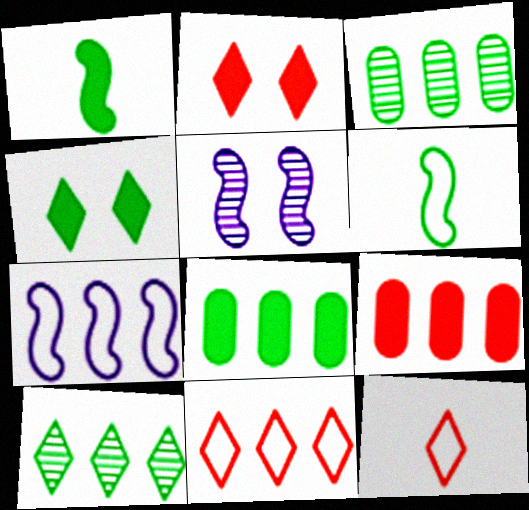[[1, 4, 8], 
[3, 4, 6], 
[5, 8, 12], 
[7, 9, 10]]